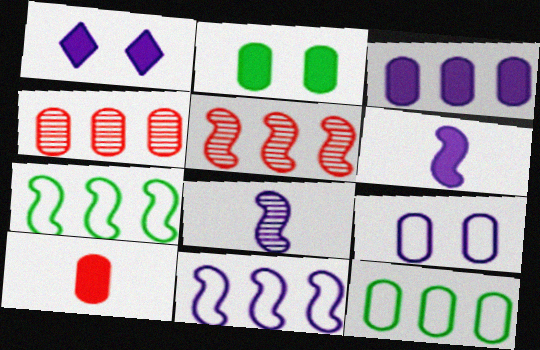[[1, 3, 6], 
[2, 3, 10], 
[3, 4, 12]]